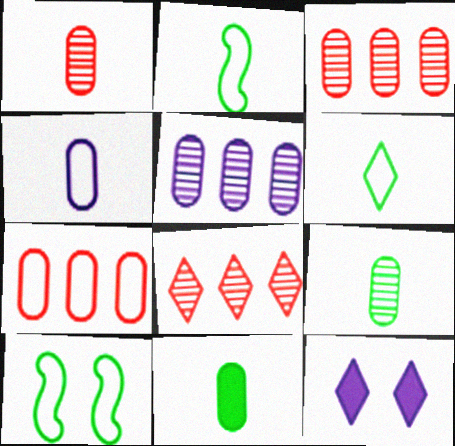[[1, 4, 11], 
[2, 3, 12], 
[6, 8, 12]]